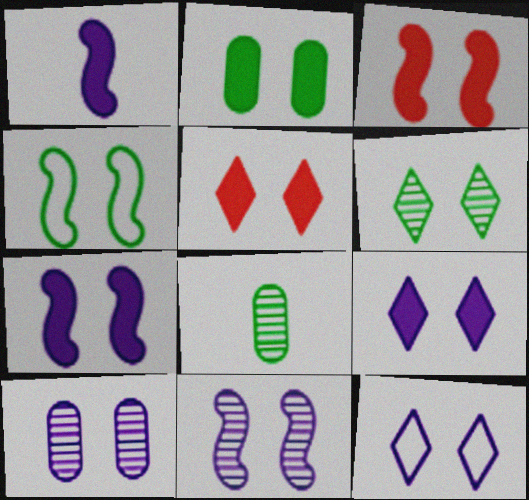[[2, 3, 9], 
[2, 4, 6], 
[2, 5, 7], 
[3, 4, 11], 
[4, 5, 10], 
[5, 6, 12], 
[7, 10, 12]]